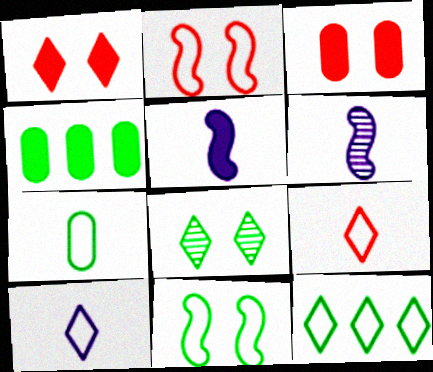[[1, 4, 5], 
[3, 6, 12], 
[7, 11, 12]]